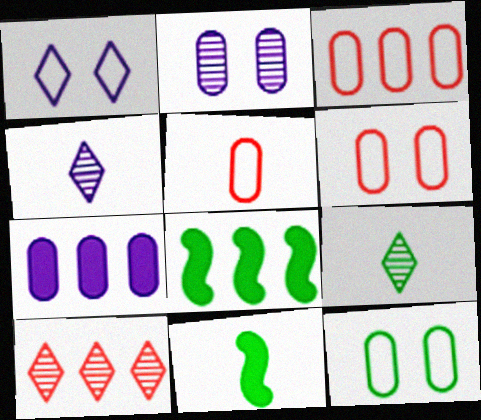[[3, 5, 6], 
[4, 5, 11], 
[4, 6, 8], 
[8, 9, 12]]